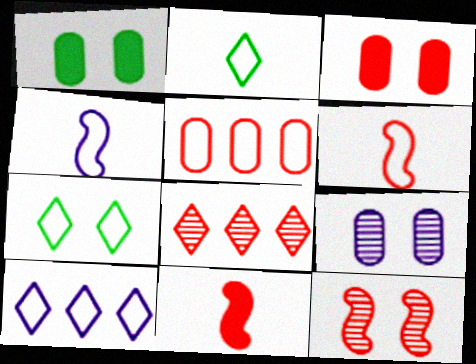[[1, 4, 8], 
[3, 6, 8], 
[4, 5, 7]]